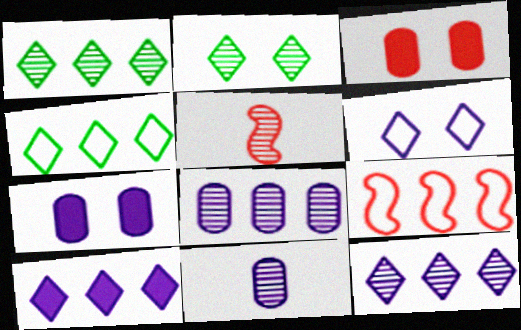[[2, 5, 8], 
[4, 5, 7]]